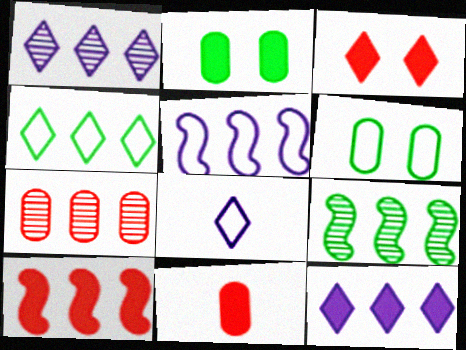[[1, 7, 9], 
[3, 10, 11], 
[5, 9, 10]]